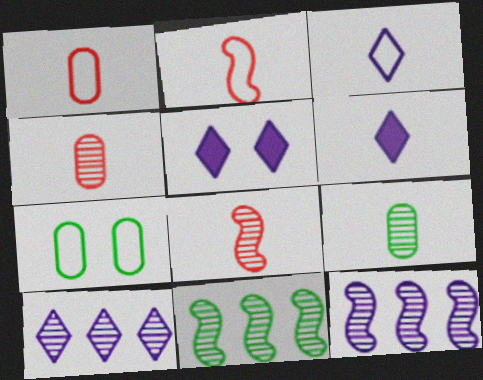[[1, 5, 11], 
[2, 6, 9], 
[3, 5, 10]]